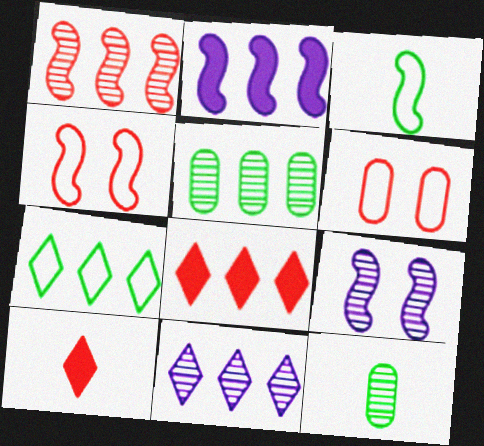[[1, 5, 11], 
[1, 6, 10], 
[7, 8, 11]]